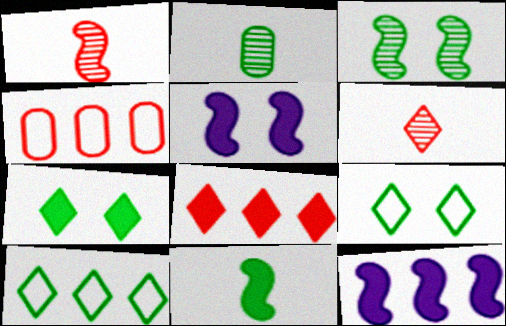[]